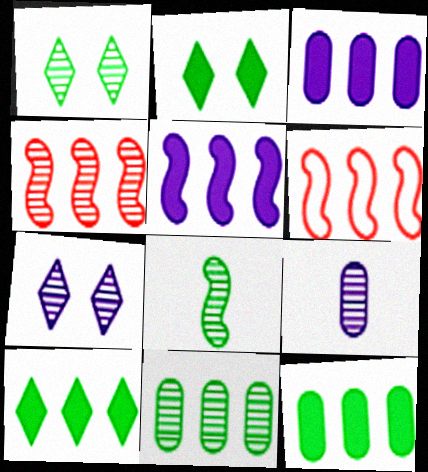[[1, 4, 9], 
[1, 8, 11], 
[2, 6, 9]]